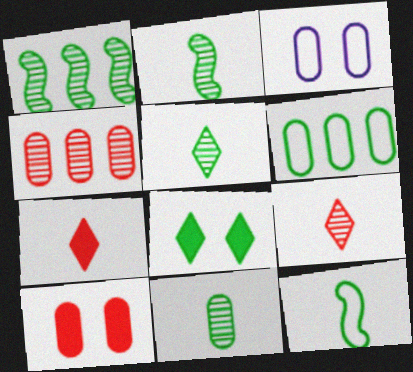[[1, 3, 7], 
[2, 5, 11], 
[2, 6, 8]]